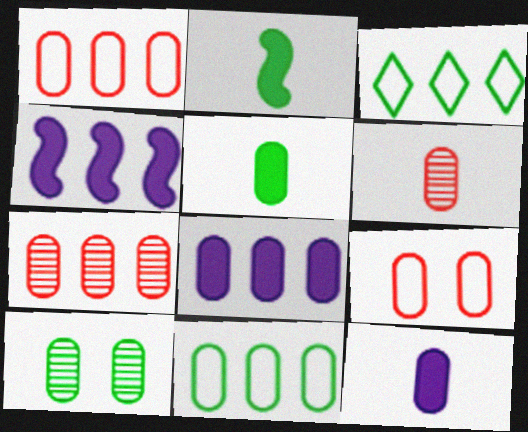[[1, 10, 12], 
[2, 3, 10], 
[3, 4, 7], 
[5, 10, 11], 
[7, 8, 11]]